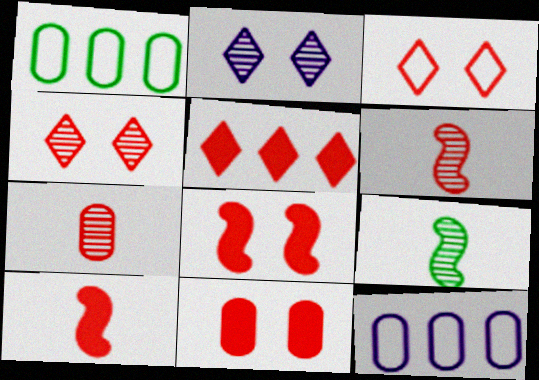[[1, 2, 10], 
[5, 10, 11]]